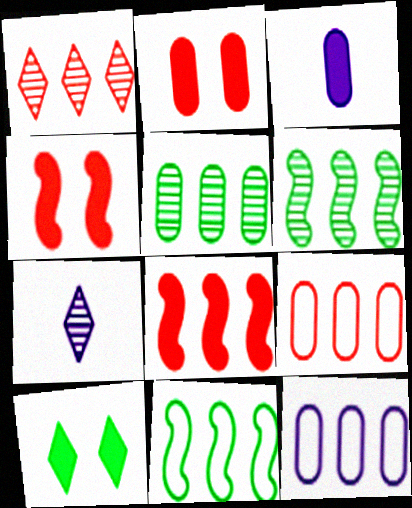[[1, 8, 9], 
[2, 7, 11], 
[3, 8, 10]]